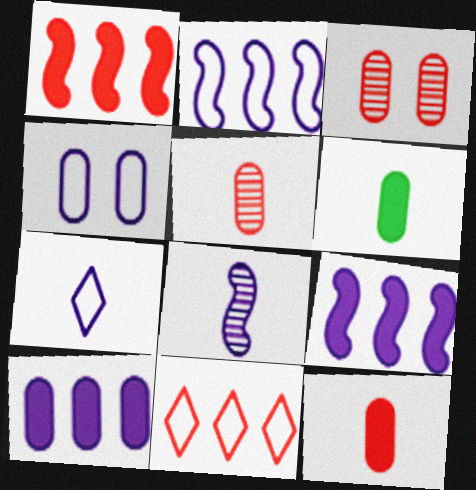[[2, 4, 7]]